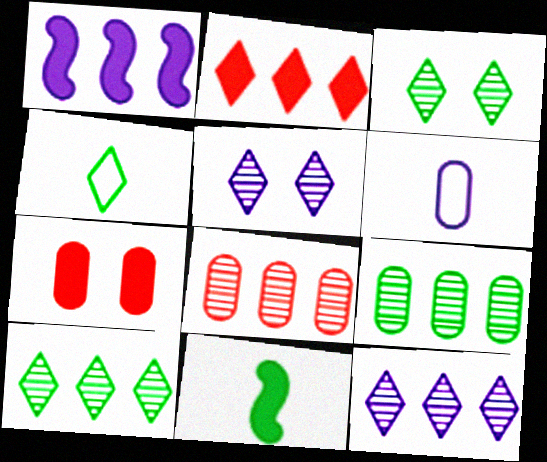[[1, 5, 6], 
[2, 4, 5], 
[6, 7, 9]]